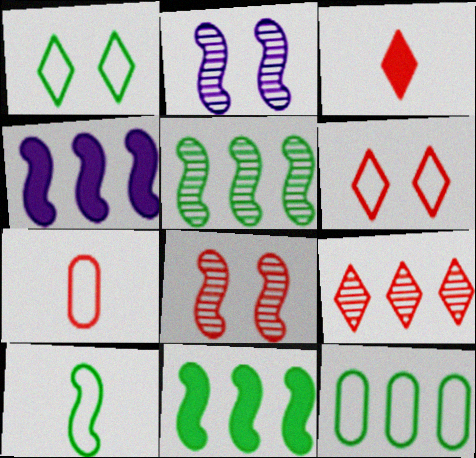[[1, 10, 12], 
[2, 3, 12], 
[3, 6, 9], 
[4, 8, 10], 
[4, 9, 12]]